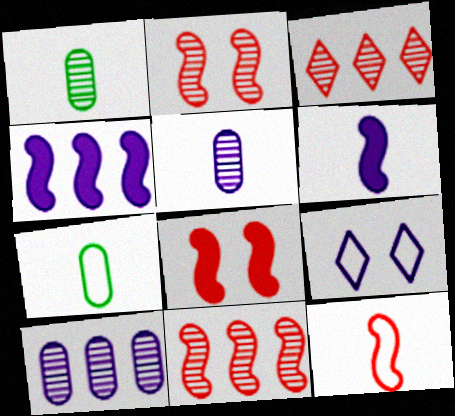[[4, 5, 9], 
[6, 9, 10], 
[8, 11, 12]]